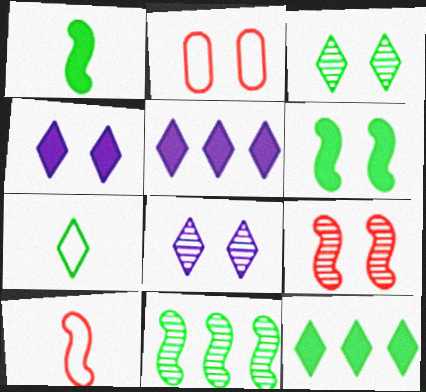[[2, 6, 8], 
[3, 7, 12]]